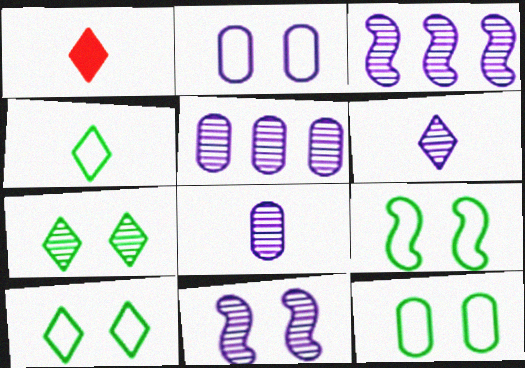[[1, 3, 12], 
[1, 4, 6], 
[1, 5, 9], 
[5, 6, 11], 
[9, 10, 12]]